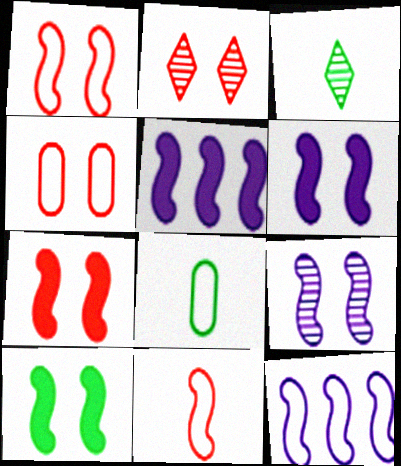[[1, 9, 10], 
[2, 4, 7], 
[2, 5, 8], 
[3, 4, 5], 
[6, 7, 10]]